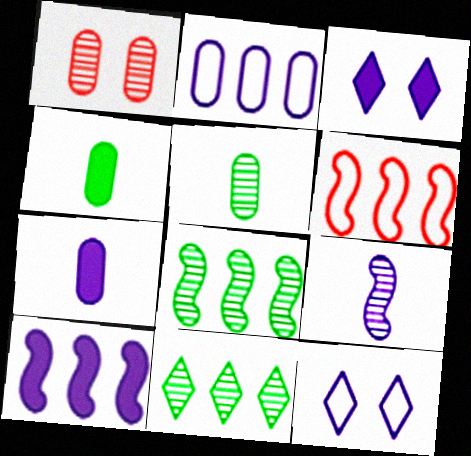[[1, 2, 4], 
[1, 9, 11], 
[2, 3, 9], 
[3, 5, 6], 
[3, 7, 10], 
[6, 8, 10]]